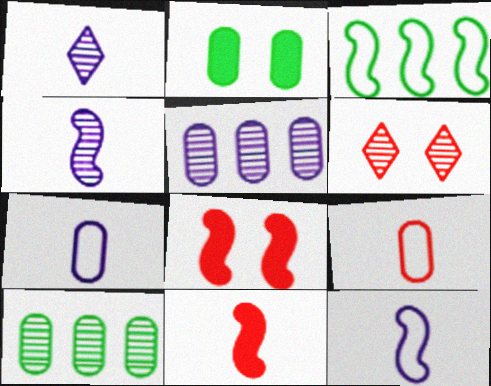[[2, 5, 9], 
[3, 4, 8], 
[4, 6, 10]]